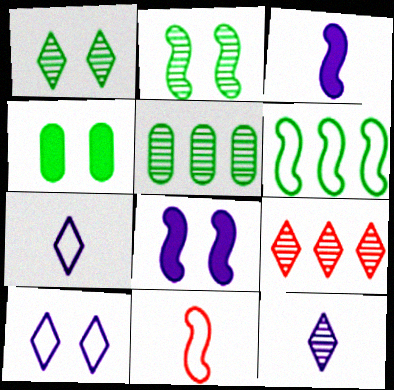[[1, 9, 12]]